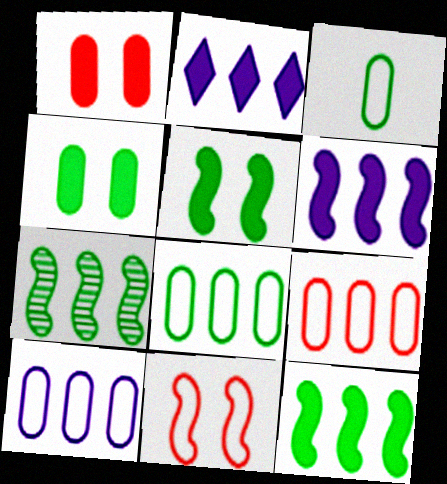[[2, 7, 9], 
[8, 9, 10]]